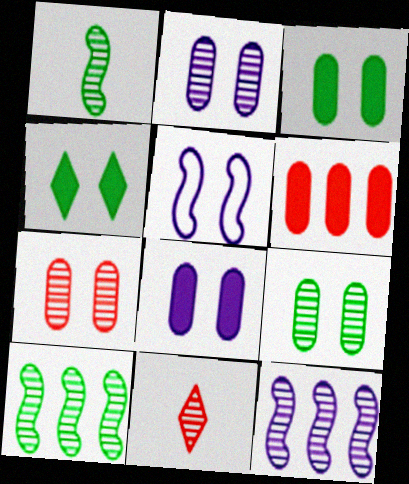[[2, 7, 9], 
[2, 10, 11], 
[4, 5, 7], 
[9, 11, 12]]